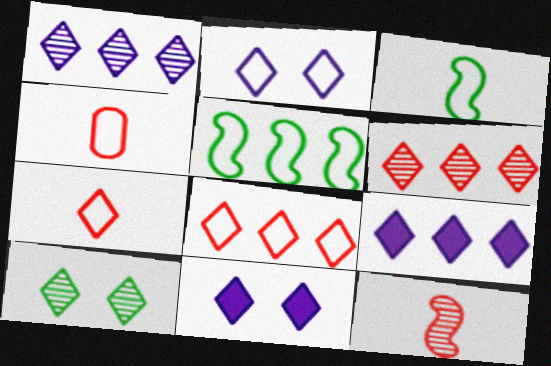[[2, 4, 5], 
[7, 9, 10]]